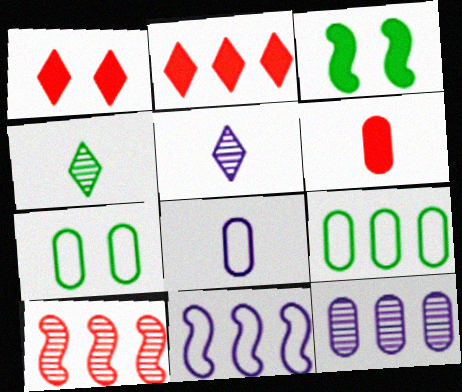[[3, 4, 9], 
[6, 7, 12]]